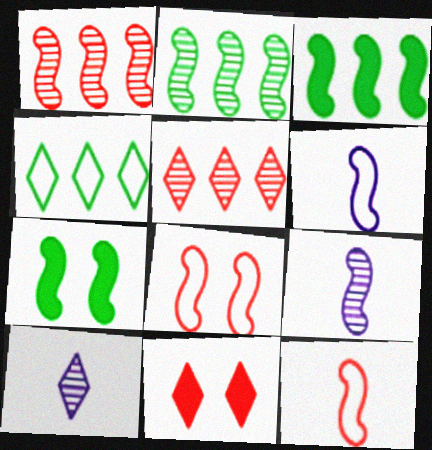[[1, 6, 7], 
[3, 8, 9], 
[4, 10, 11]]